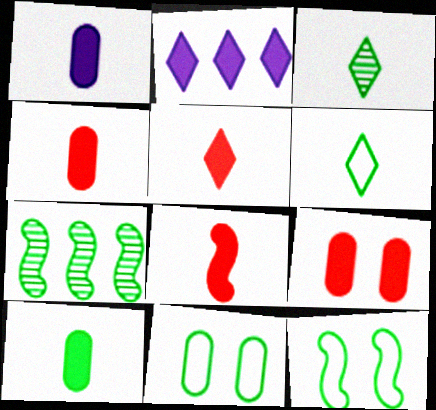[[1, 4, 10], 
[4, 5, 8]]